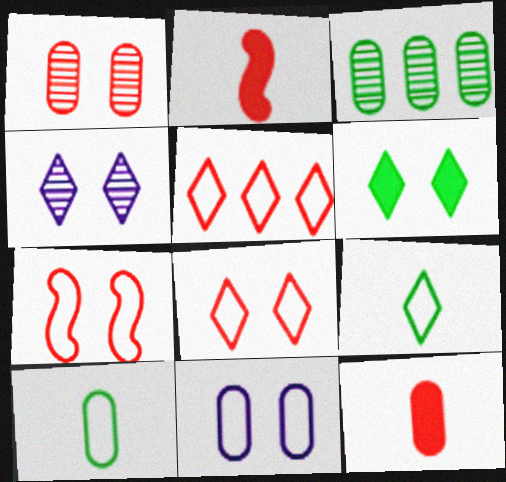[[1, 2, 5], 
[3, 11, 12], 
[4, 6, 8]]